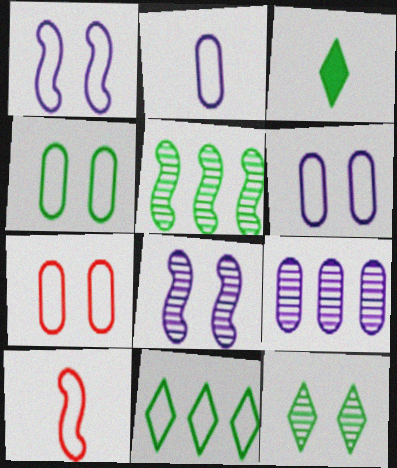[[3, 4, 5], 
[3, 11, 12], 
[4, 6, 7], 
[6, 10, 11]]